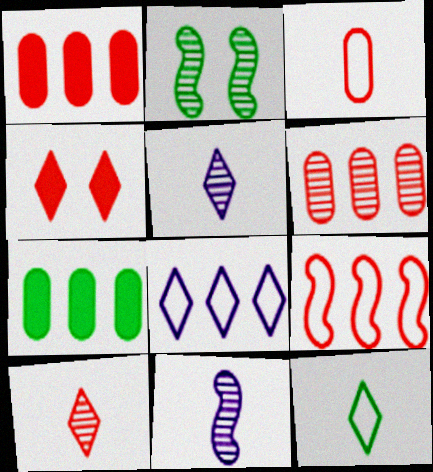[[2, 5, 6], 
[2, 7, 12]]